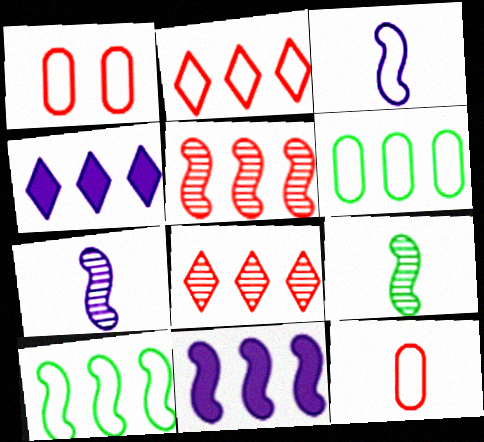[[1, 4, 9], 
[4, 5, 6], 
[5, 10, 11], 
[6, 8, 11]]